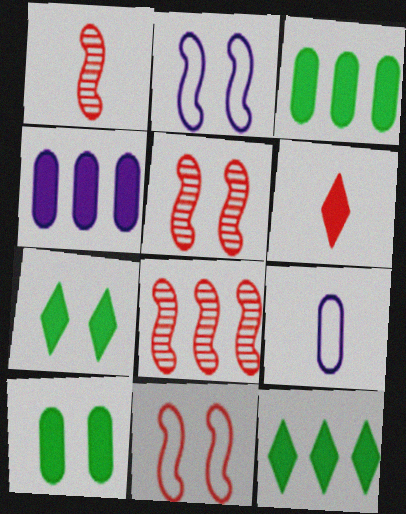[[1, 5, 8], 
[5, 9, 12], 
[7, 8, 9]]